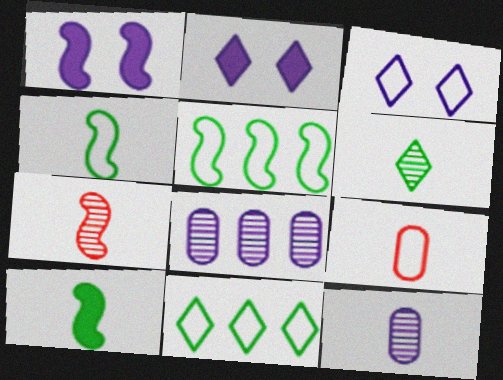[[1, 5, 7], 
[3, 5, 9], 
[6, 7, 12]]